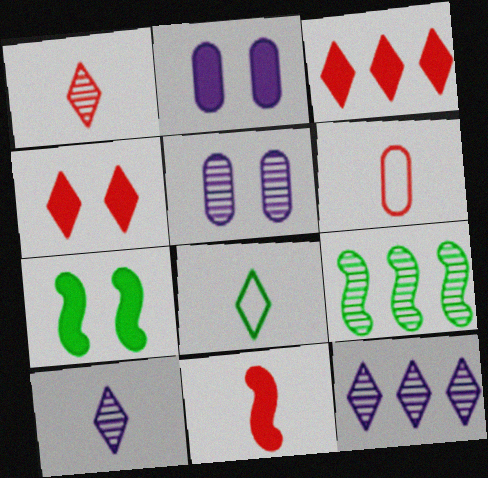[[1, 5, 9], 
[1, 6, 11], 
[2, 4, 7], 
[4, 8, 12], 
[6, 7, 12]]